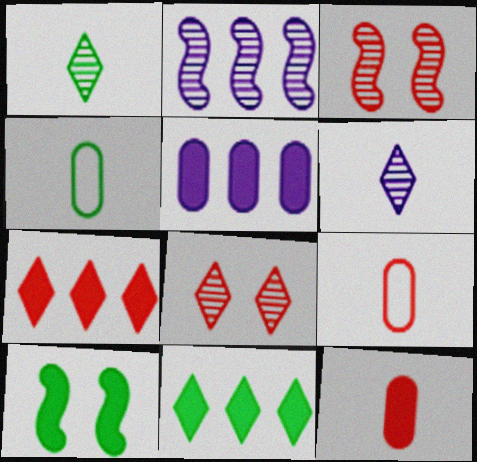[[3, 7, 9]]